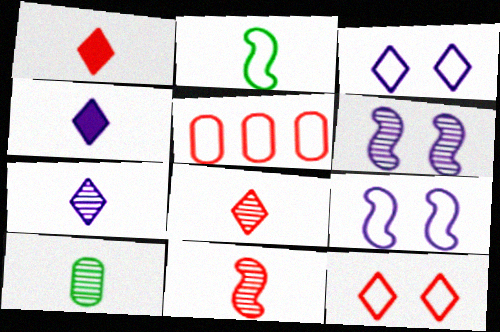[[2, 3, 5], 
[7, 10, 11]]